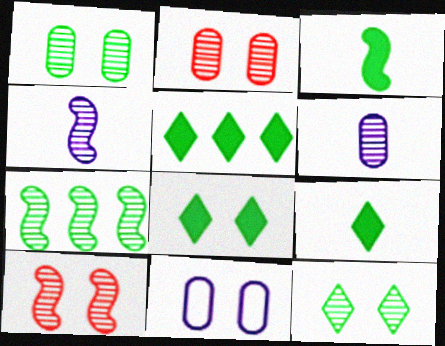[[4, 7, 10], 
[5, 8, 9], 
[8, 10, 11]]